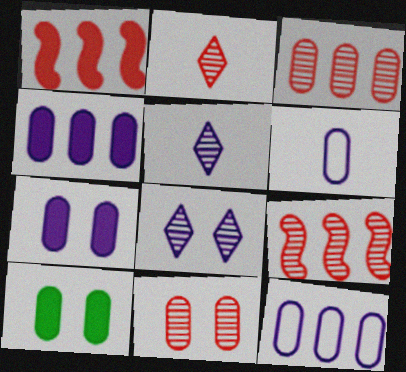[[2, 9, 11], 
[3, 6, 10]]